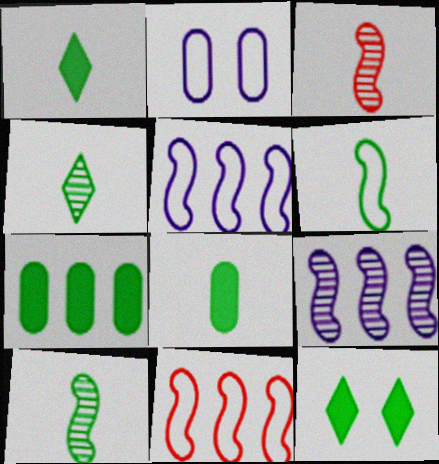[[4, 6, 8]]